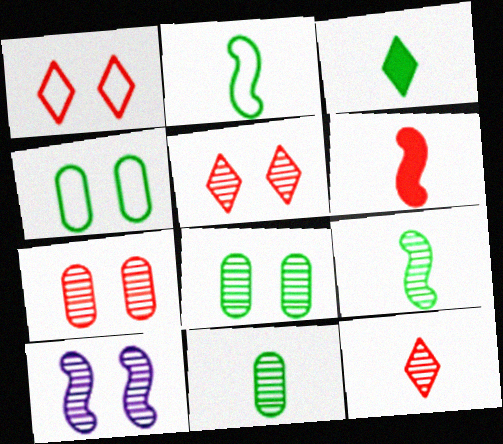[[2, 3, 11], 
[5, 8, 10]]